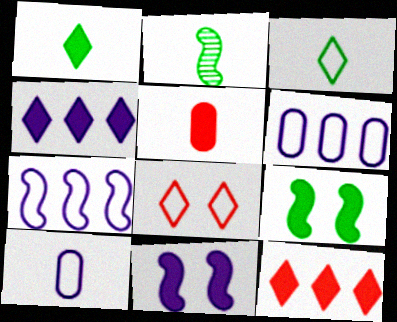[[4, 5, 9]]